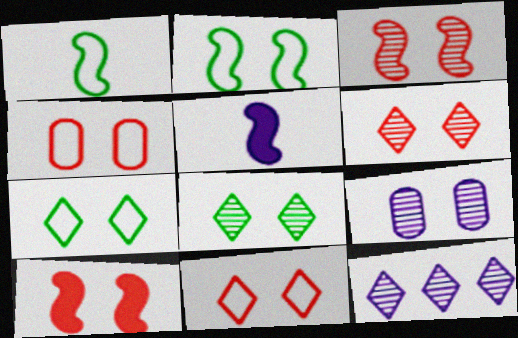[[3, 8, 9], 
[4, 6, 10], 
[7, 9, 10]]